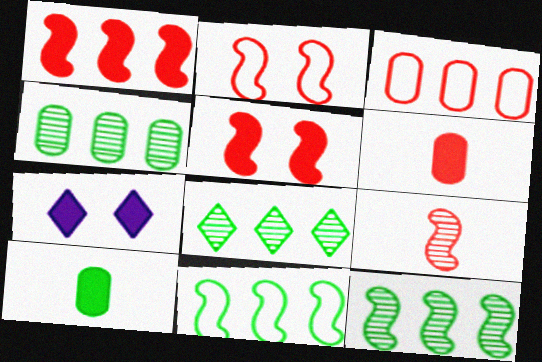[[1, 2, 9], 
[1, 7, 10], 
[4, 8, 12]]